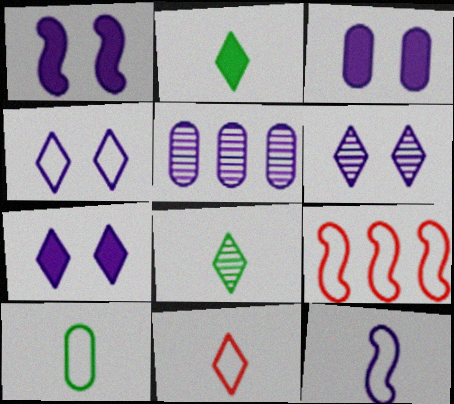[[1, 3, 7], 
[3, 8, 9], 
[4, 6, 7], 
[4, 9, 10], 
[5, 7, 12], 
[10, 11, 12]]